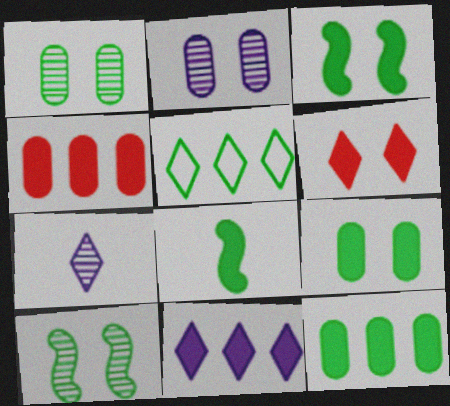[[1, 5, 8], 
[5, 6, 7]]